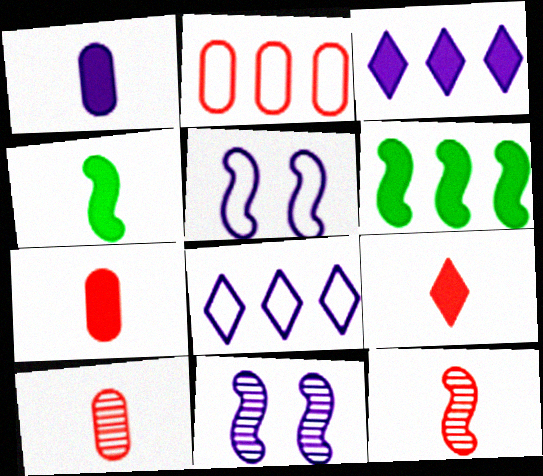[[1, 4, 9], 
[1, 8, 11], 
[5, 6, 12]]